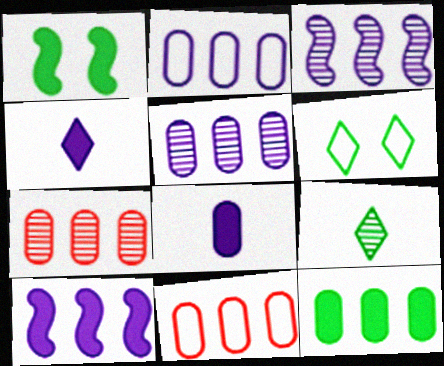[[2, 7, 12], 
[5, 11, 12]]